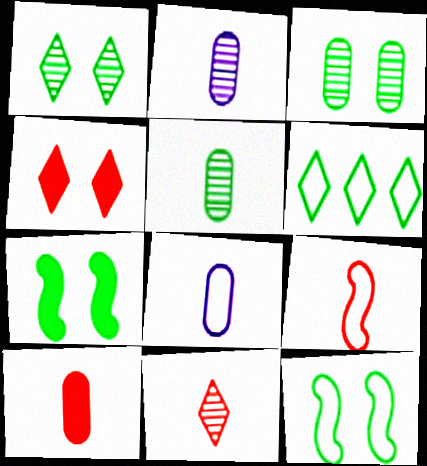[[5, 6, 7], 
[5, 8, 10], 
[9, 10, 11]]